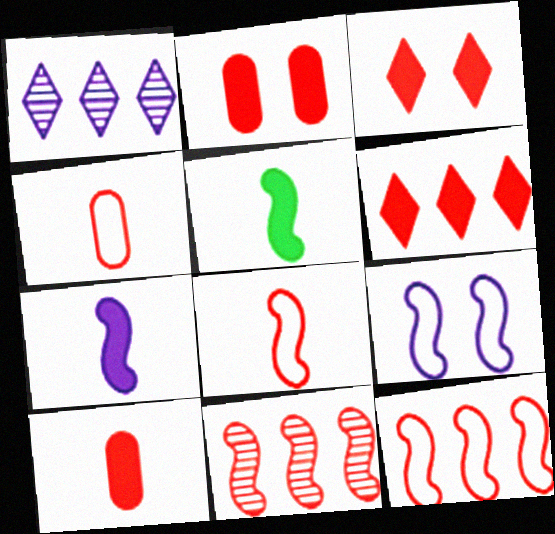[[3, 4, 11], 
[5, 9, 11]]